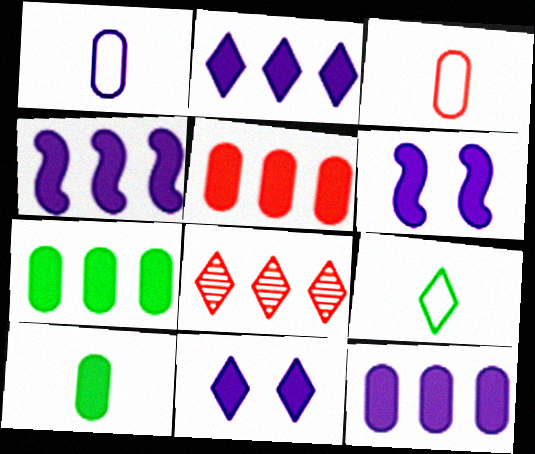[[2, 4, 12], 
[5, 7, 12], 
[8, 9, 11]]